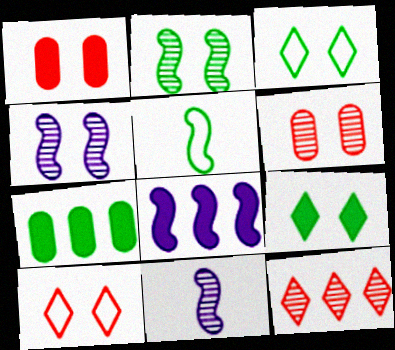[[1, 3, 4], 
[7, 10, 11]]